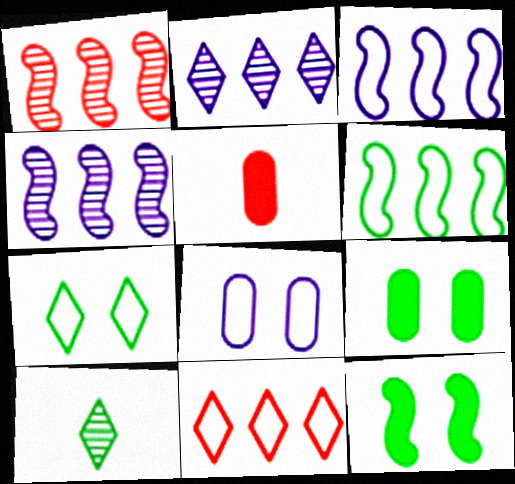[[4, 5, 7], 
[6, 9, 10]]